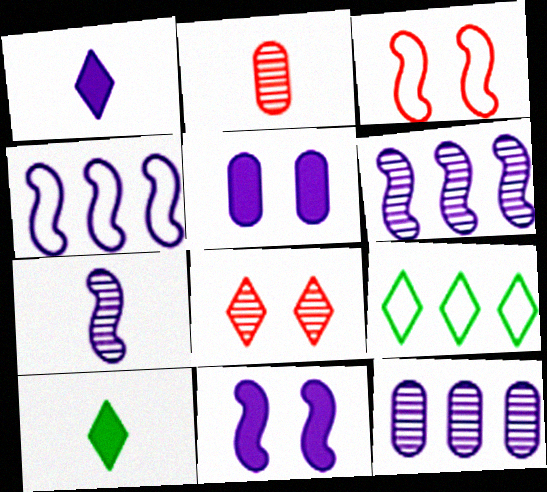[[1, 8, 9], 
[2, 9, 11], 
[3, 10, 12], 
[4, 7, 11]]